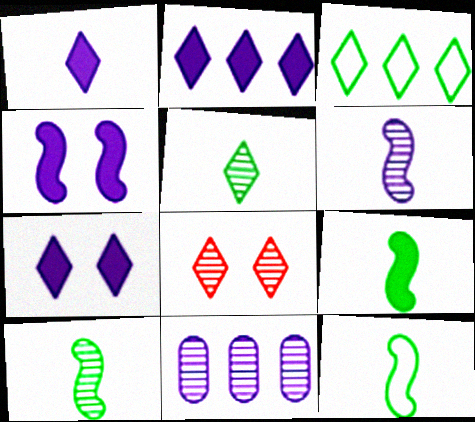[[1, 2, 7], 
[1, 3, 8], 
[8, 10, 11], 
[9, 10, 12]]